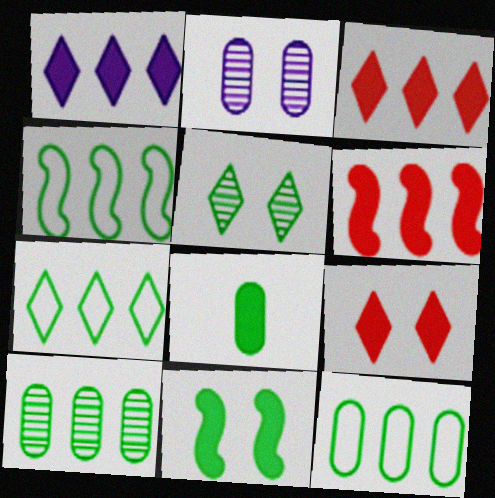[[4, 5, 8], 
[4, 7, 12]]